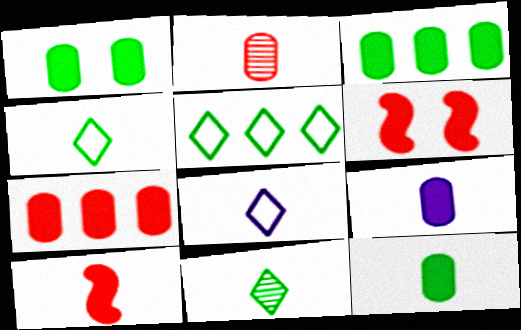[[1, 3, 12], 
[1, 7, 9]]